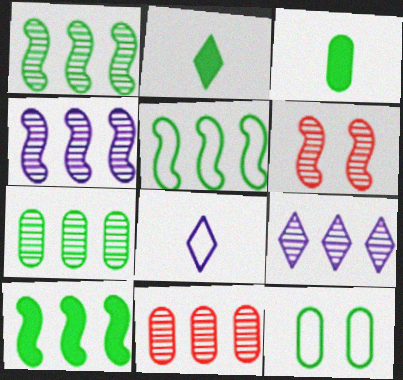[[1, 2, 12], 
[1, 5, 10], 
[1, 9, 11], 
[3, 7, 12]]